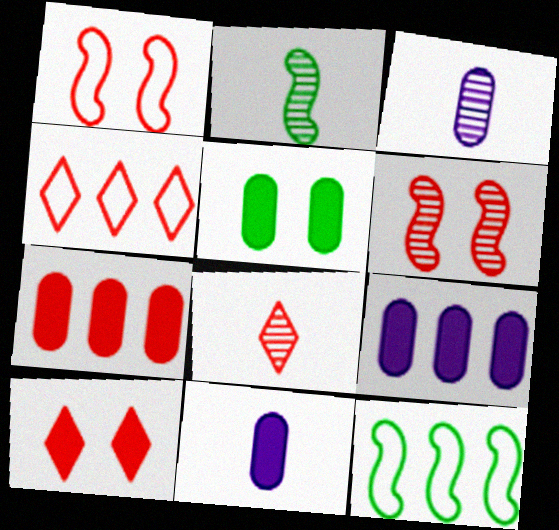[[1, 7, 8], 
[2, 3, 8], 
[3, 10, 12], 
[4, 8, 10], 
[5, 7, 11]]